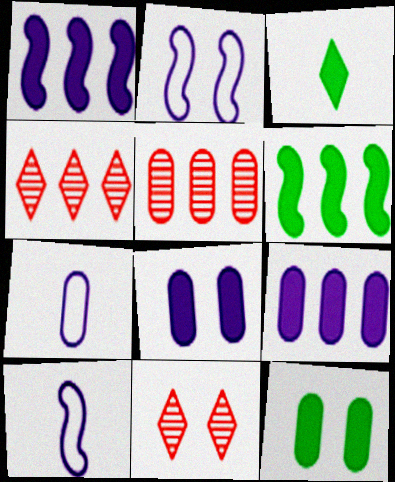[[2, 3, 5], 
[2, 11, 12], 
[3, 6, 12], 
[4, 10, 12], 
[5, 7, 12], 
[6, 7, 11]]